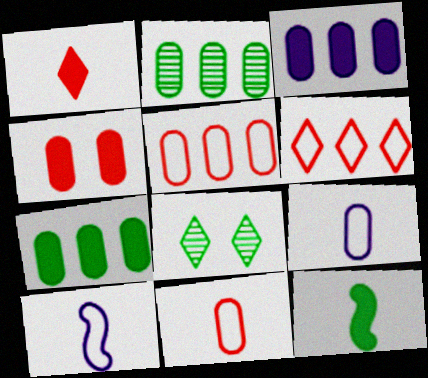[[2, 3, 5], 
[2, 4, 9]]